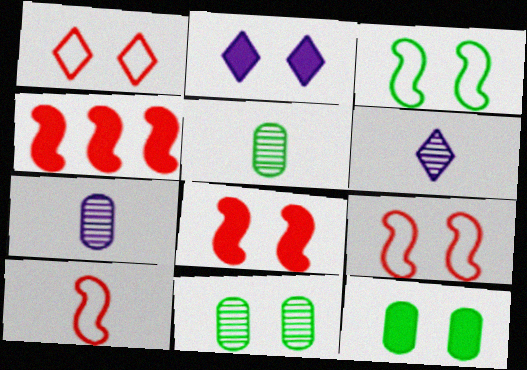[[2, 8, 12], 
[2, 9, 11]]